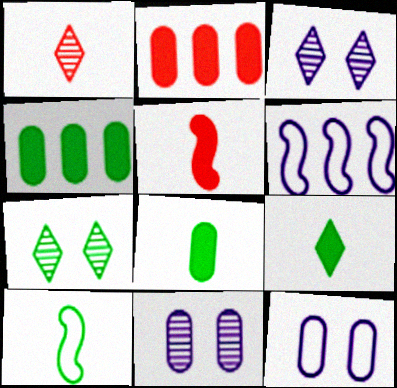[[2, 3, 10], 
[4, 7, 10]]